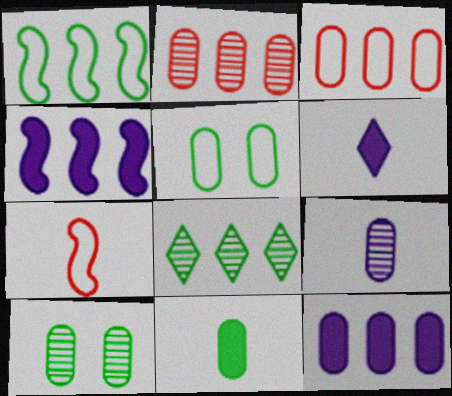[[2, 9, 10], 
[3, 4, 8]]